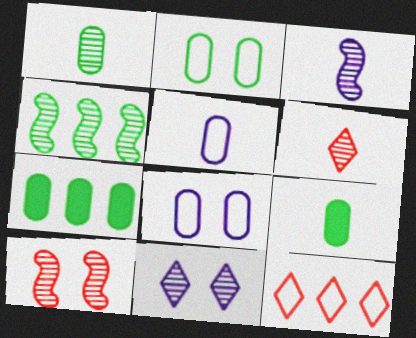[[1, 2, 7], 
[1, 3, 6], 
[3, 4, 10]]